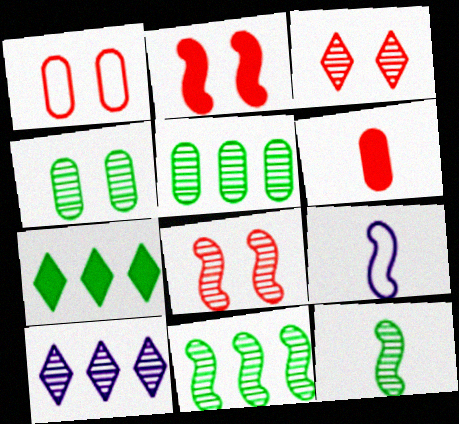[[1, 2, 3], 
[2, 9, 11]]